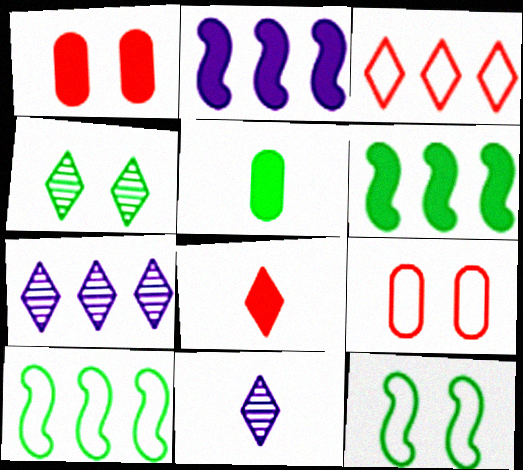[[1, 10, 11], 
[4, 5, 10], 
[6, 9, 11]]